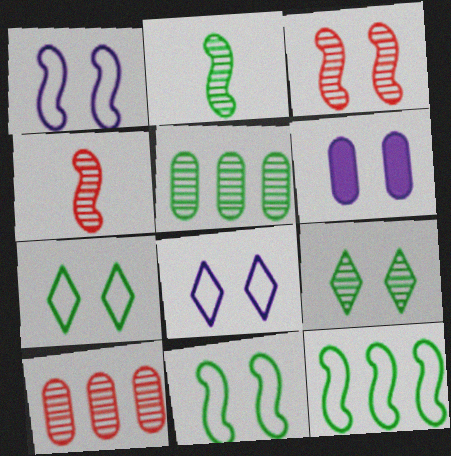[[2, 5, 9], 
[3, 6, 7]]